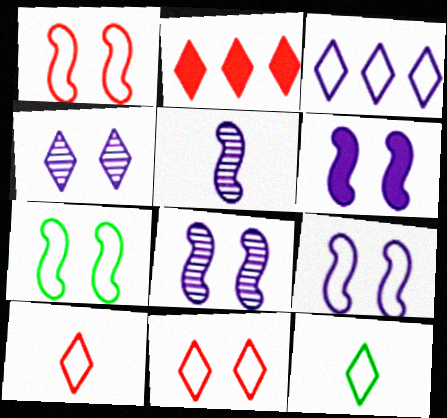[[1, 7, 9], 
[2, 4, 12], 
[3, 11, 12], 
[6, 8, 9]]